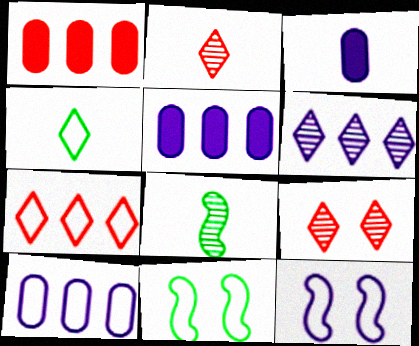[[2, 5, 11], 
[3, 6, 12]]